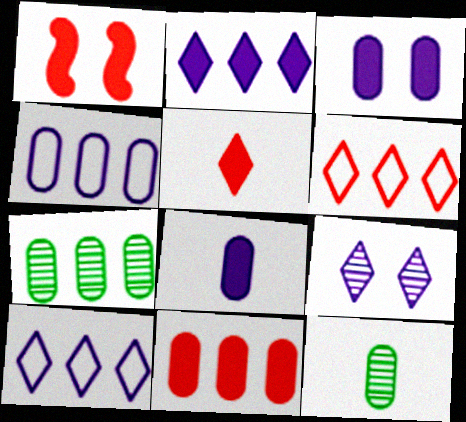[[1, 5, 11], 
[1, 10, 12], 
[4, 7, 11]]